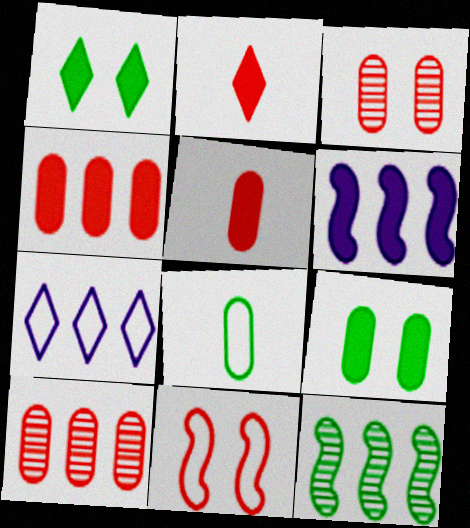[[1, 5, 6], 
[1, 8, 12], 
[2, 6, 9], 
[2, 10, 11], 
[4, 7, 12], 
[7, 8, 11]]